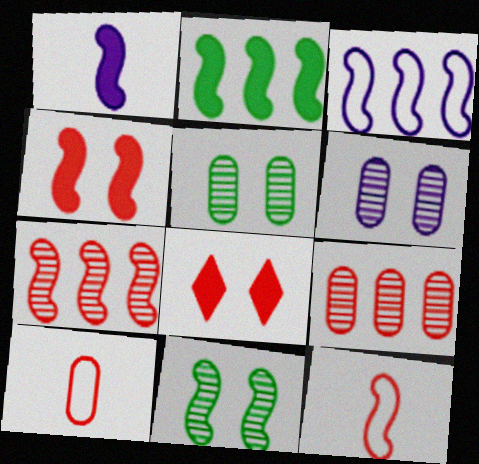[[1, 2, 4], 
[2, 3, 7], 
[4, 7, 12], 
[7, 8, 10], 
[8, 9, 12]]